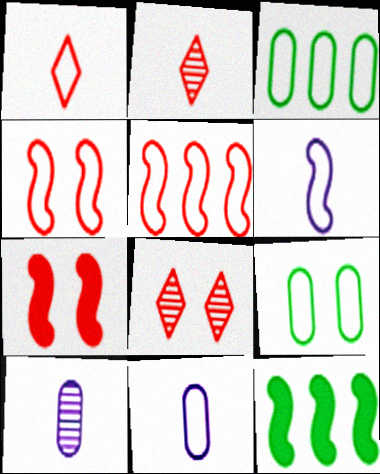[[8, 11, 12]]